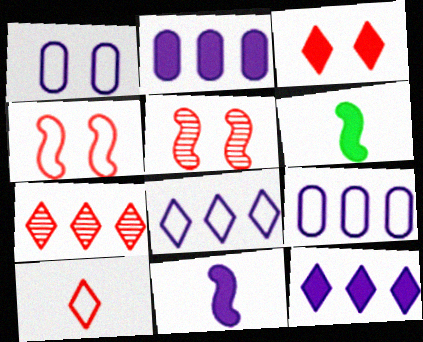[[1, 6, 7], 
[2, 3, 6], 
[3, 7, 10]]